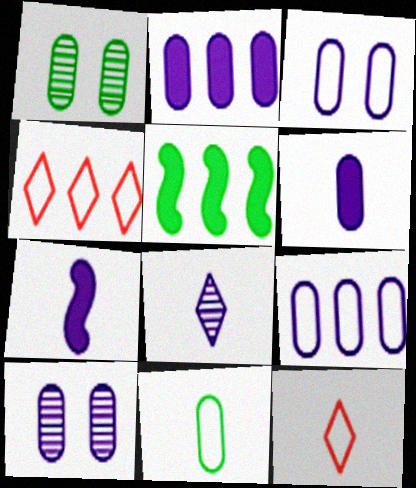[[1, 4, 7], 
[5, 10, 12], 
[6, 9, 10]]